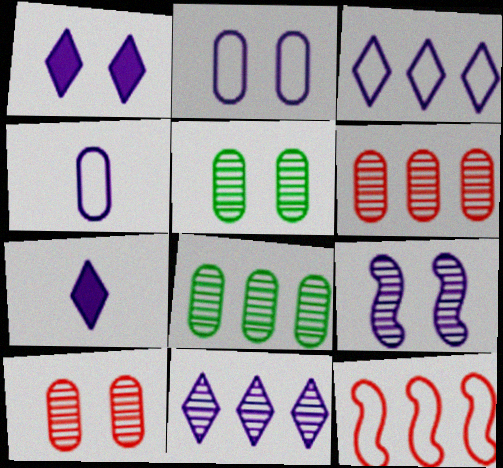[[1, 2, 9], 
[5, 7, 12]]